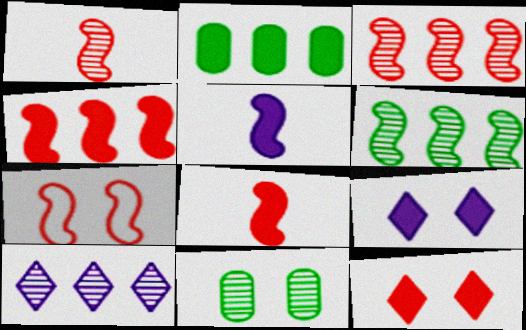[[1, 4, 7], 
[1, 10, 11], 
[2, 5, 12], 
[2, 8, 9], 
[3, 7, 8], 
[5, 6, 7], 
[7, 9, 11]]